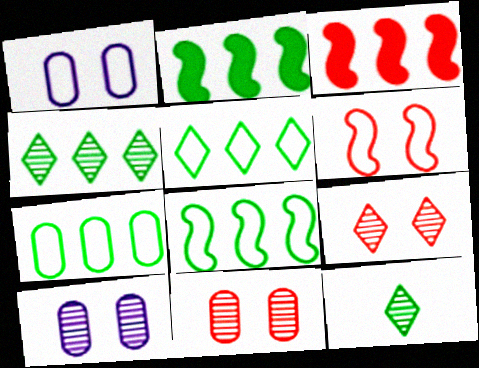[[1, 3, 12], 
[2, 4, 7], 
[5, 7, 8]]